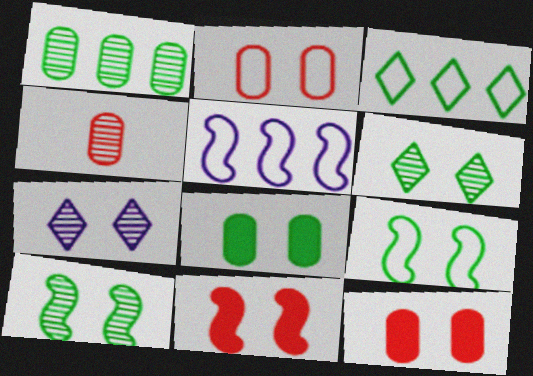[[6, 8, 9], 
[7, 9, 12]]